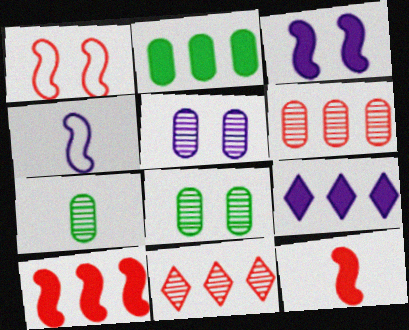[[1, 7, 9], 
[2, 9, 10], 
[4, 5, 9], 
[5, 6, 7]]